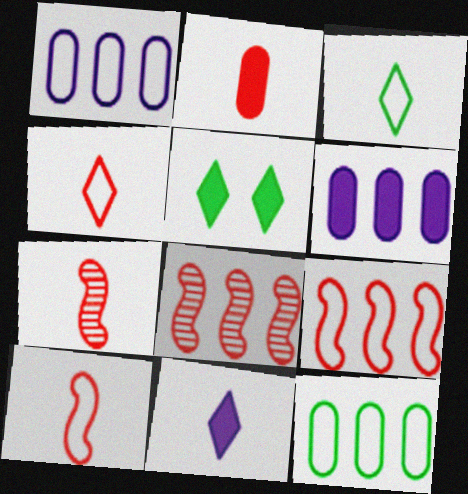[[1, 5, 7], 
[2, 4, 7]]